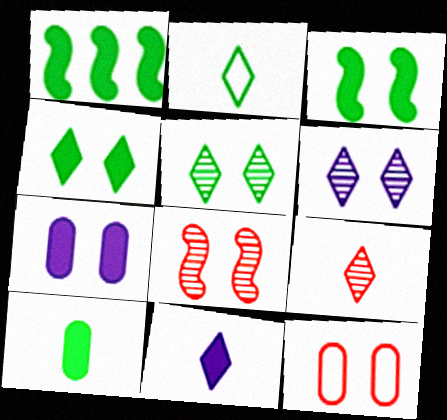[[1, 4, 10], 
[2, 9, 11], 
[3, 6, 12]]